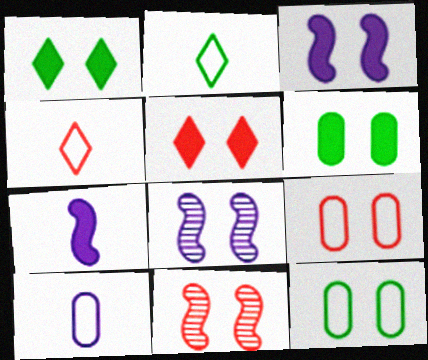[[1, 8, 9], 
[3, 5, 6], 
[5, 8, 12], 
[5, 9, 11]]